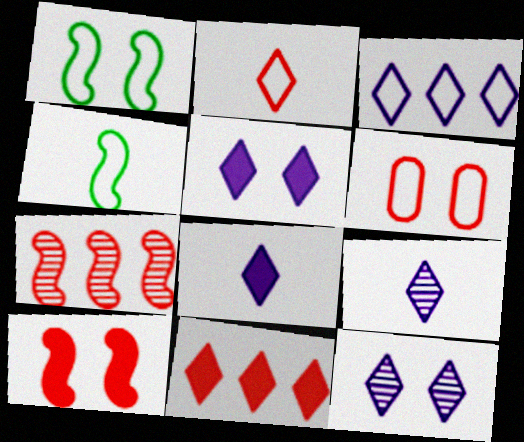[[3, 4, 6], 
[3, 5, 9], 
[3, 8, 12]]